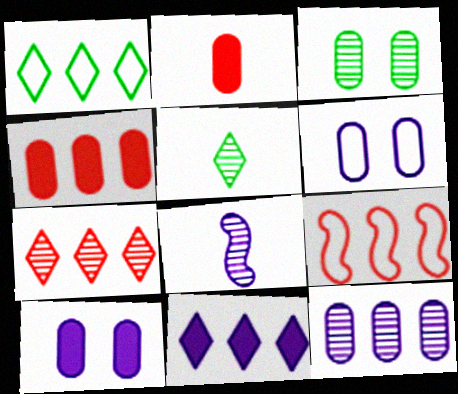[[1, 7, 11], 
[3, 7, 8], 
[4, 7, 9], 
[5, 9, 10], 
[6, 8, 11]]